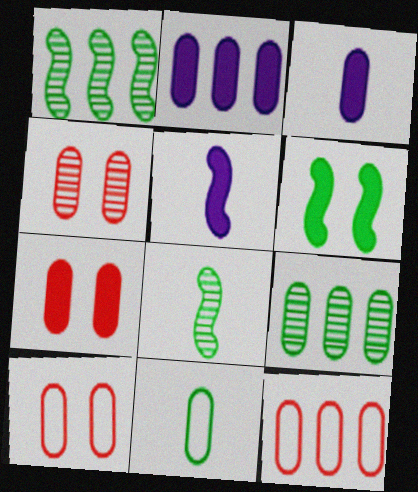[[2, 4, 11], 
[2, 9, 12], 
[3, 9, 10], 
[4, 7, 10]]